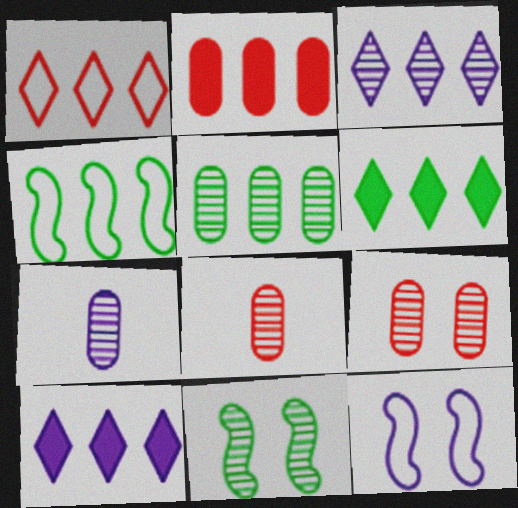[[1, 3, 6], 
[2, 3, 4], 
[3, 8, 11], 
[4, 5, 6], 
[5, 7, 9], 
[6, 8, 12], 
[7, 10, 12]]